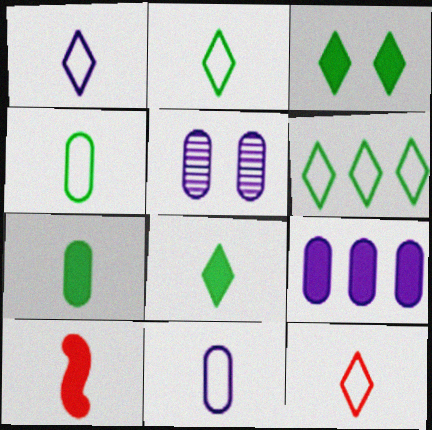[[1, 2, 12], 
[3, 9, 10], 
[5, 6, 10], 
[5, 9, 11]]